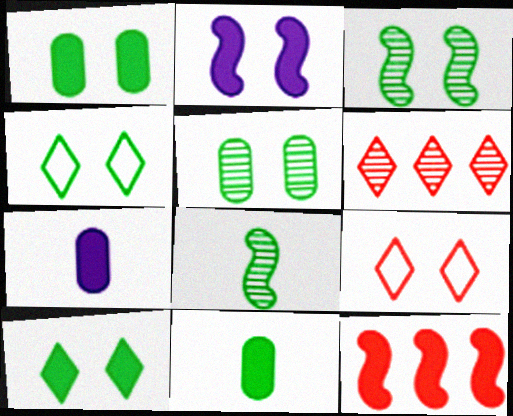[[1, 3, 4], 
[2, 5, 9], 
[7, 10, 12]]